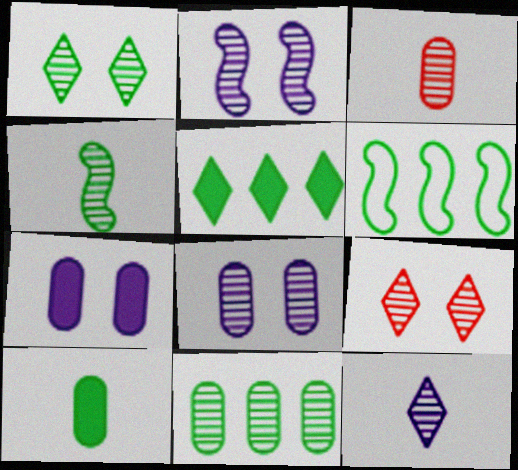[[1, 4, 11], 
[1, 6, 10], 
[3, 4, 12], 
[3, 8, 11], 
[5, 6, 11]]